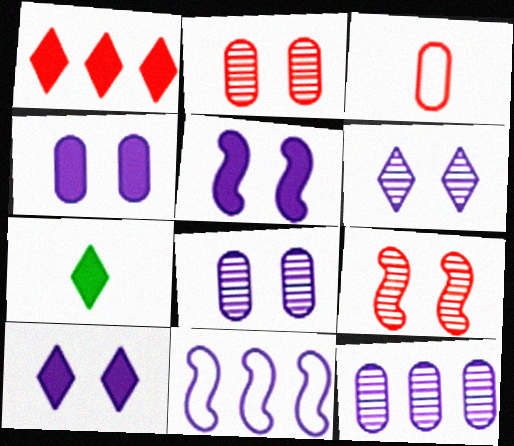[[1, 3, 9], 
[1, 7, 10], 
[2, 7, 11], 
[4, 5, 10]]